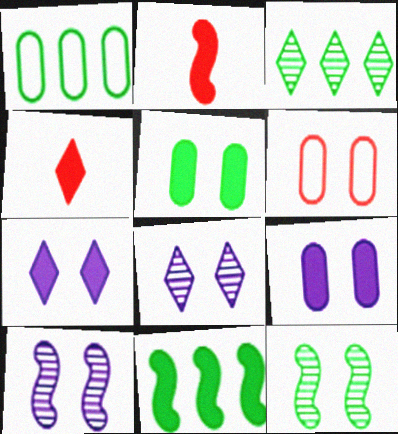[[1, 2, 8], 
[1, 3, 11], 
[1, 4, 10], 
[4, 9, 11], 
[6, 7, 12]]